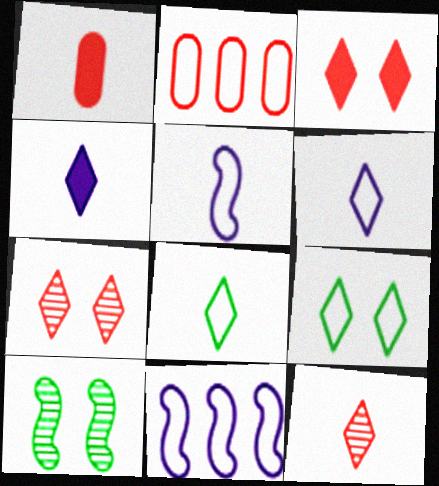[[2, 4, 10], 
[2, 5, 9], 
[4, 8, 12]]